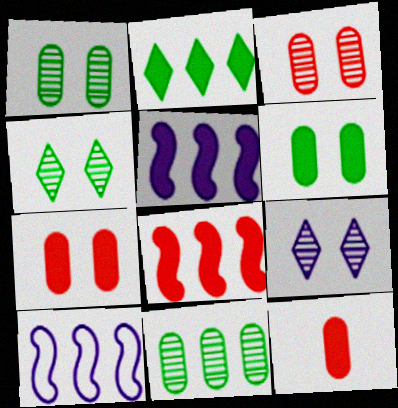[[4, 10, 12]]